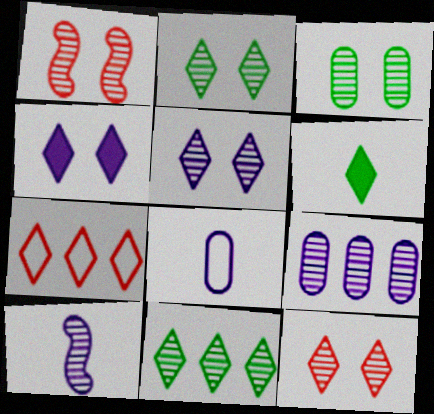[[1, 3, 5], 
[2, 5, 12], 
[5, 6, 7], 
[5, 9, 10]]